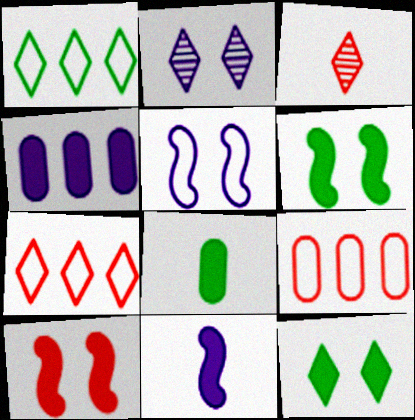[[3, 9, 10]]